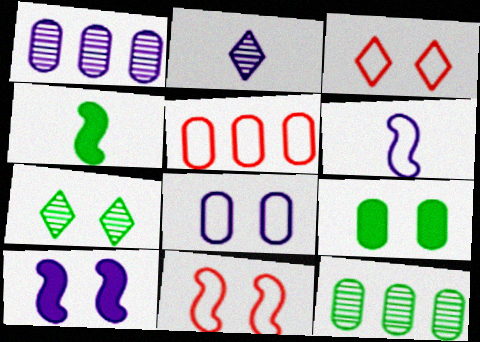[[1, 3, 4]]